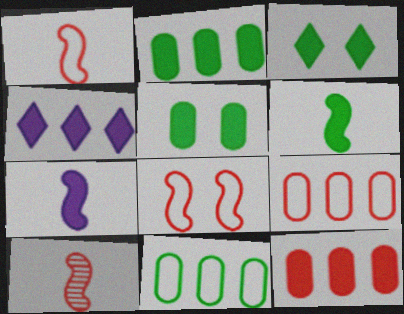[[2, 3, 6], 
[3, 7, 12]]